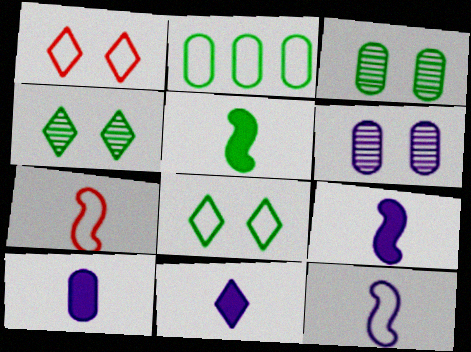[[1, 2, 12], 
[2, 4, 5], 
[9, 10, 11]]